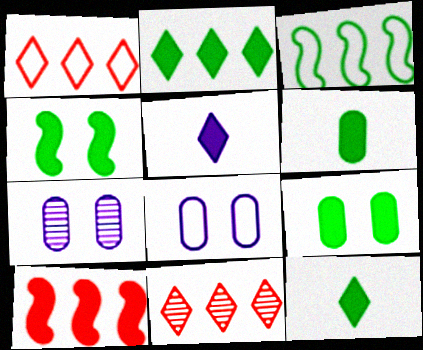[[2, 4, 6], 
[5, 9, 10]]